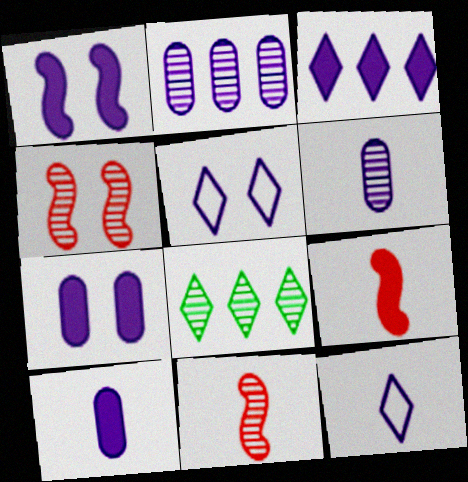[[1, 2, 12], 
[1, 3, 10], 
[4, 6, 8]]